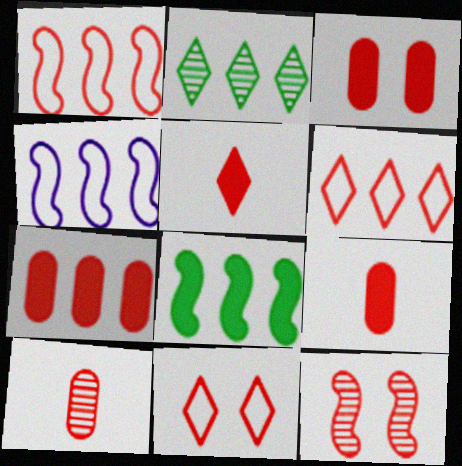[[2, 4, 7], 
[3, 7, 9], 
[3, 11, 12], 
[6, 9, 12]]